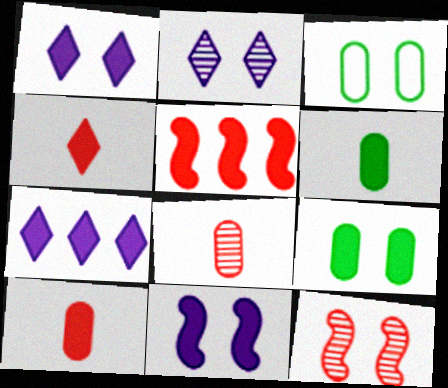[[1, 3, 12], 
[1, 5, 6]]